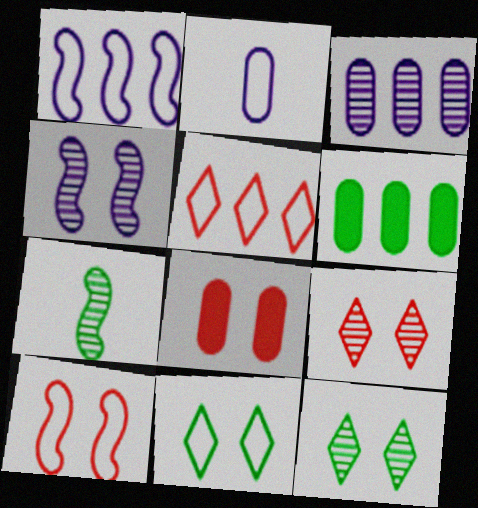[[3, 7, 9], 
[4, 8, 11], 
[6, 7, 11], 
[8, 9, 10]]